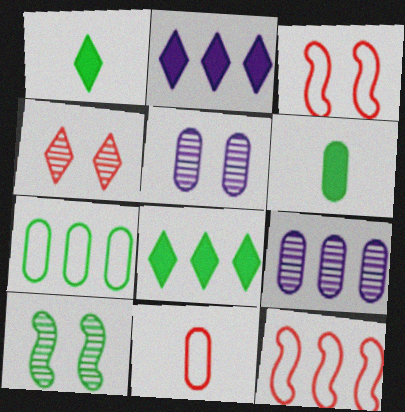[[1, 3, 9], 
[1, 5, 12], 
[1, 7, 10], 
[2, 10, 11], 
[4, 5, 10], 
[8, 9, 12]]